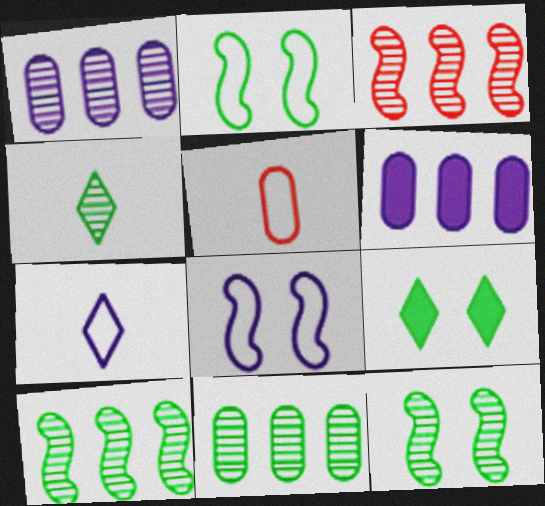[[4, 11, 12]]